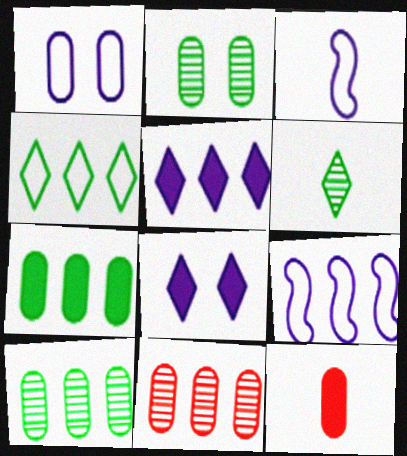[[1, 10, 12], 
[3, 6, 12]]